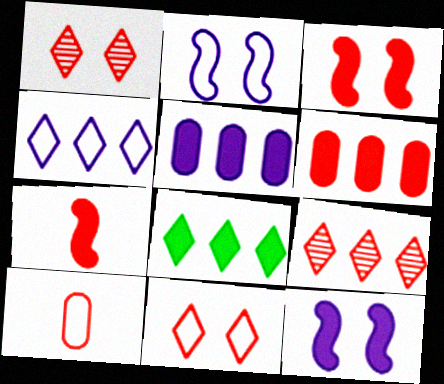[[3, 9, 10], 
[4, 8, 9]]